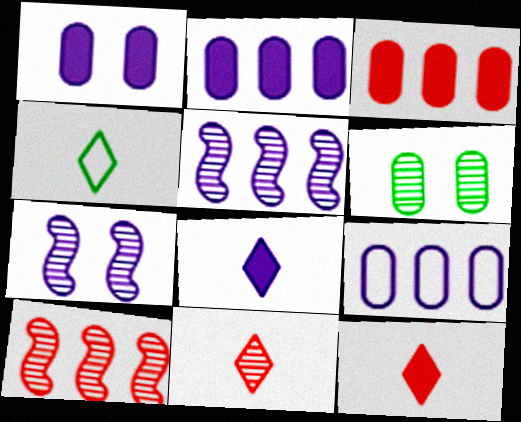[[1, 4, 10], 
[3, 4, 7], 
[4, 8, 11], 
[5, 6, 11], 
[7, 8, 9]]